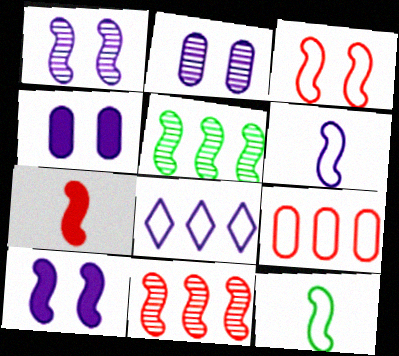[[3, 7, 11], 
[10, 11, 12]]